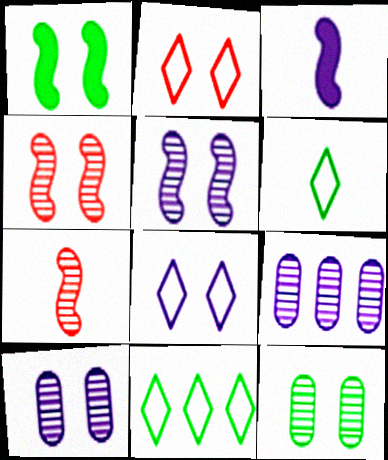[[1, 2, 10], 
[3, 8, 9]]